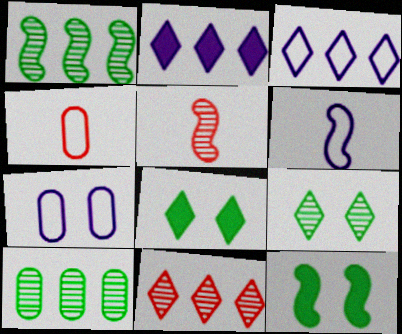[[3, 6, 7]]